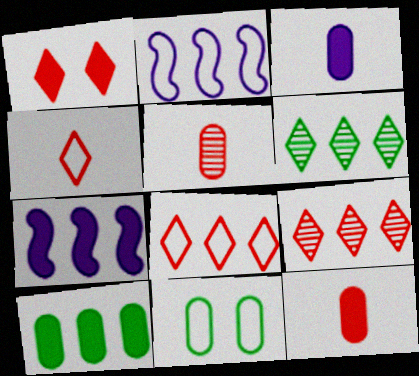[[1, 4, 9], 
[2, 4, 11], 
[2, 9, 10]]